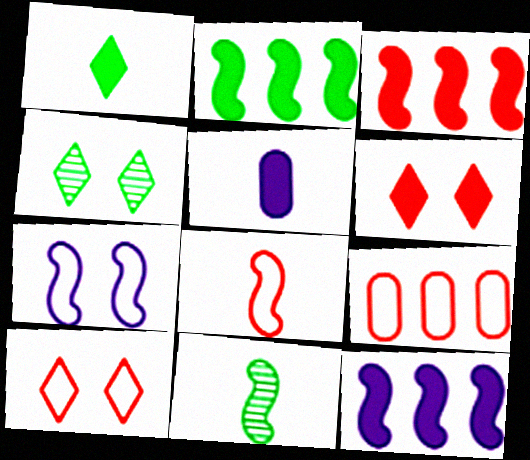[[2, 3, 12], 
[2, 5, 6], 
[3, 7, 11], 
[8, 9, 10]]